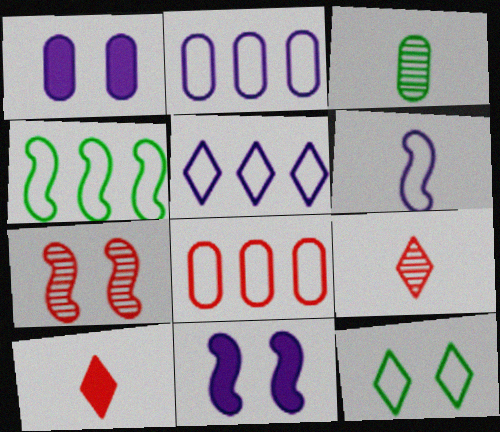[[1, 3, 8], 
[1, 4, 9], 
[1, 7, 12], 
[3, 6, 10], 
[4, 5, 8], 
[6, 8, 12], 
[7, 8, 10]]